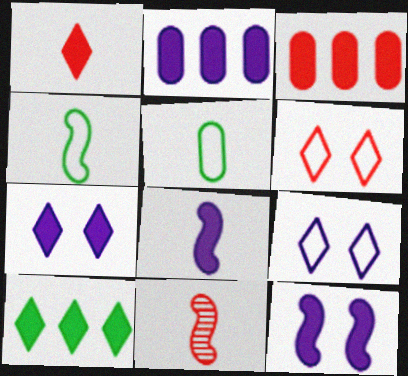[[1, 7, 10], 
[2, 7, 8], 
[3, 6, 11], 
[4, 8, 11]]